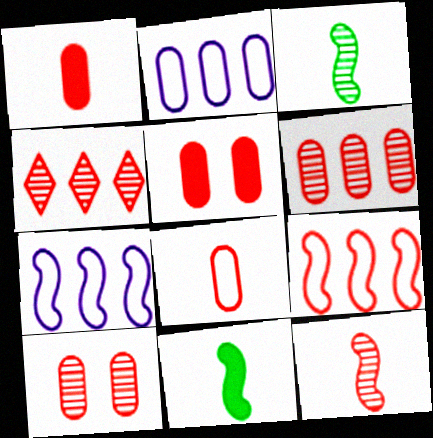[[4, 10, 12], 
[5, 6, 8]]